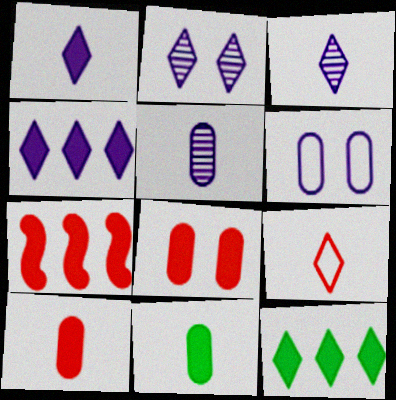[[2, 9, 12]]